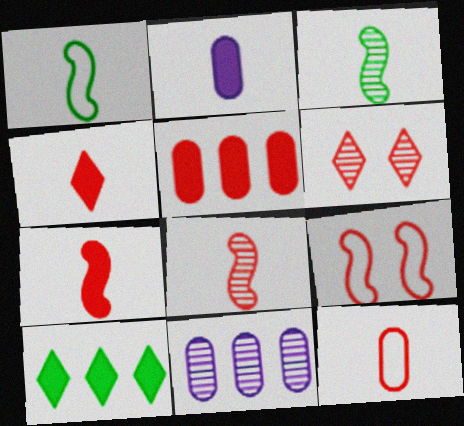[[3, 6, 11], 
[4, 8, 12]]